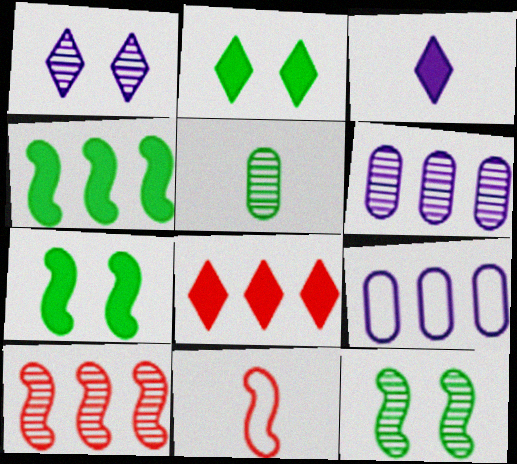[[1, 5, 10], 
[2, 3, 8], 
[2, 6, 11], 
[3, 5, 11]]